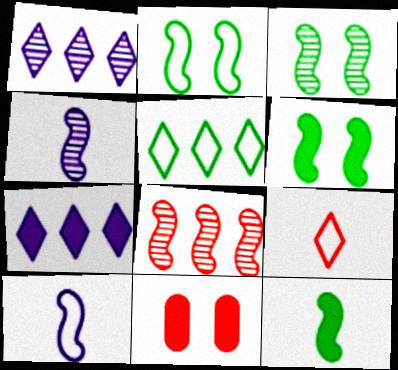[[2, 3, 6], 
[3, 4, 8], 
[4, 5, 11], 
[6, 8, 10], 
[7, 11, 12], 
[8, 9, 11]]